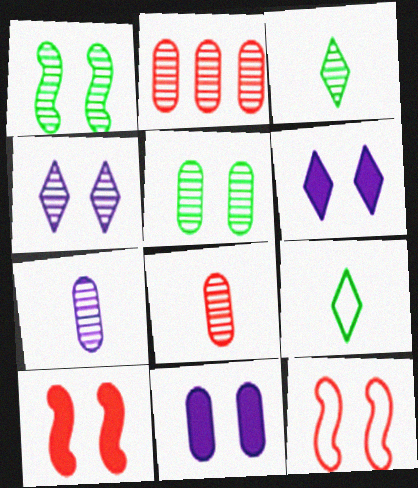[[2, 5, 7], 
[5, 6, 12]]